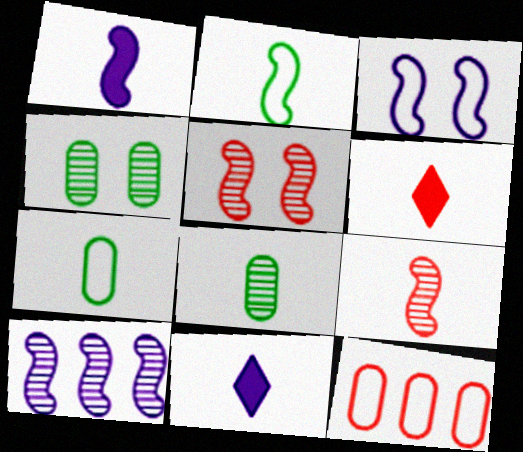[[1, 2, 9], 
[1, 3, 10], 
[5, 6, 12], 
[7, 9, 11]]